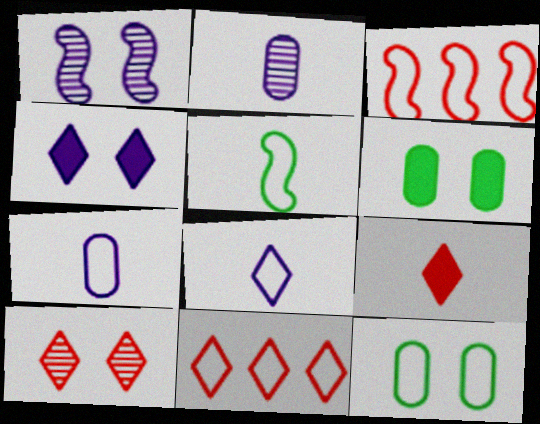[[2, 5, 9], 
[3, 8, 12], 
[9, 10, 11]]